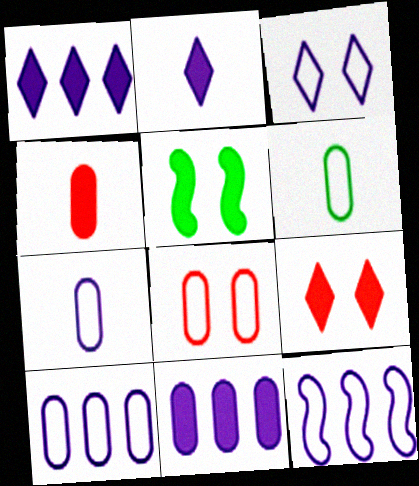[[1, 4, 5], 
[3, 7, 12], 
[6, 8, 10]]